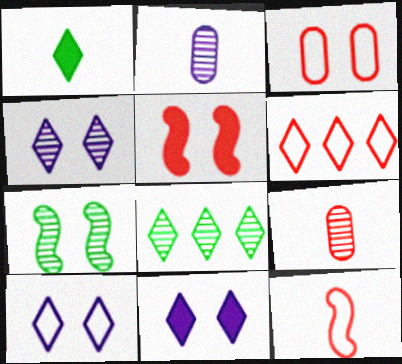[[1, 2, 12], 
[1, 4, 6], 
[3, 6, 12], 
[3, 7, 11], 
[4, 10, 11], 
[5, 6, 9]]